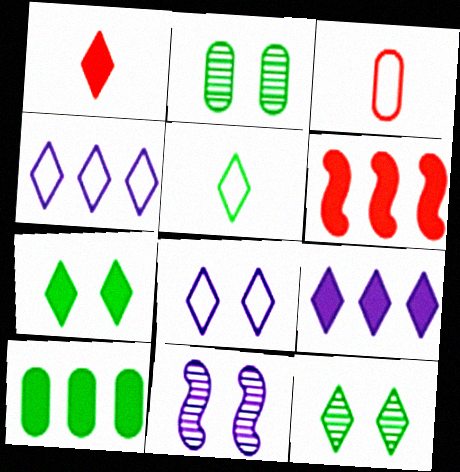[[1, 4, 12], 
[1, 7, 9], 
[6, 9, 10]]